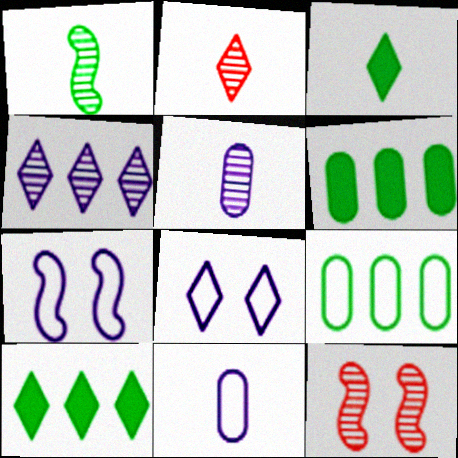[[1, 2, 5], 
[2, 6, 7], 
[2, 8, 10], 
[10, 11, 12]]